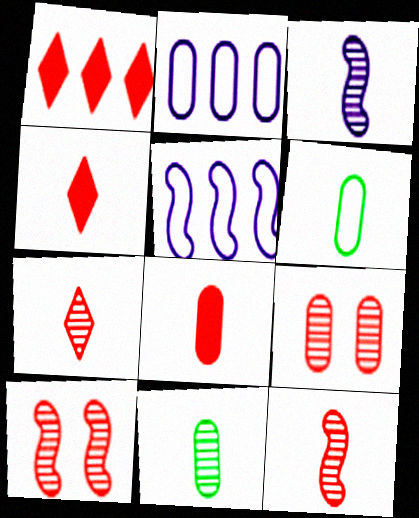[[3, 4, 6], 
[3, 7, 11]]